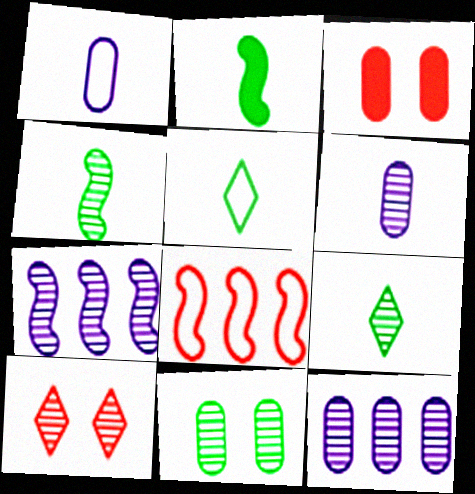[[3, 5, 7], 
[4, 10, 12]]